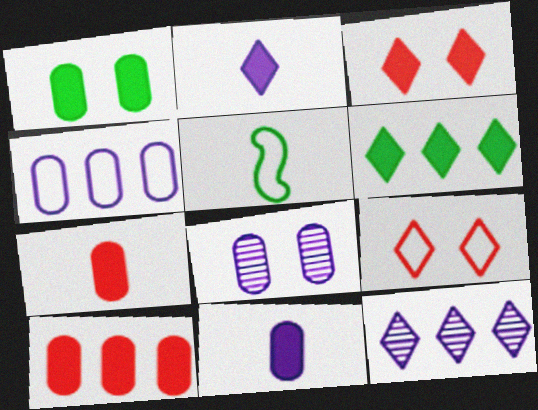[[1, 10, 11], 
[2, 3, 6], 
[4, 5, 9], 
[4, 8, 11]]